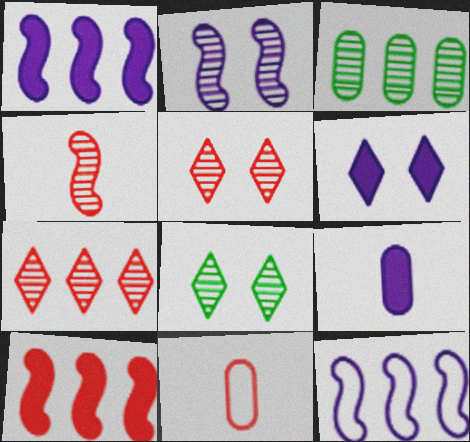[[1, 6, 9], 
[1, 8, 11], 
[5, 10, 11]]